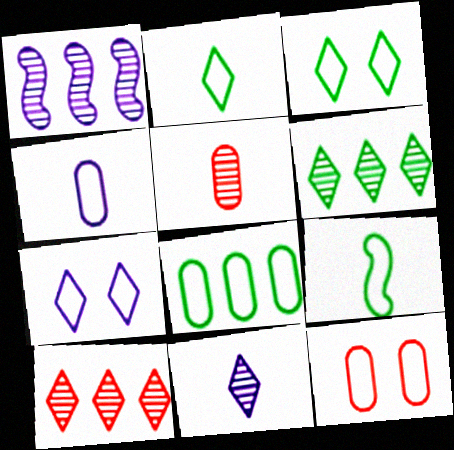[[3, 8, 9], 
[4, 8, 12]]